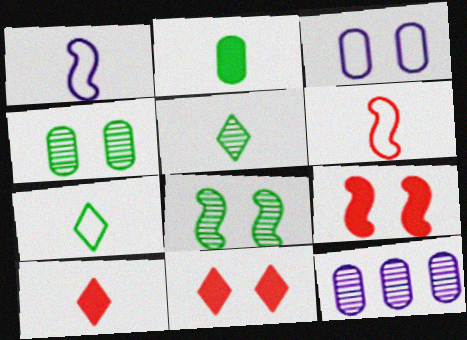[[3, 8, 11], 
[7, 9, 12]]